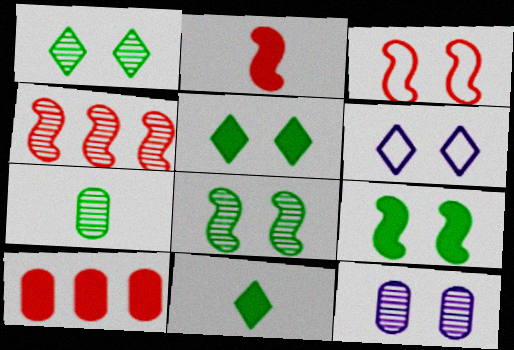[[2, 3, 4], 
[3, 5, 12]]